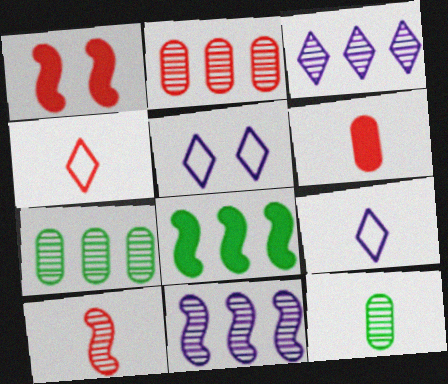[[1, 2, 4], 
[1, 7, 9], 
[4, 6, 10]]